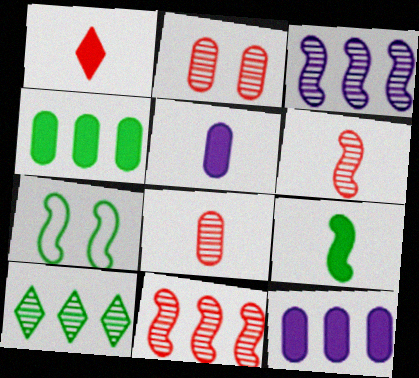[[1, 5, 9]]